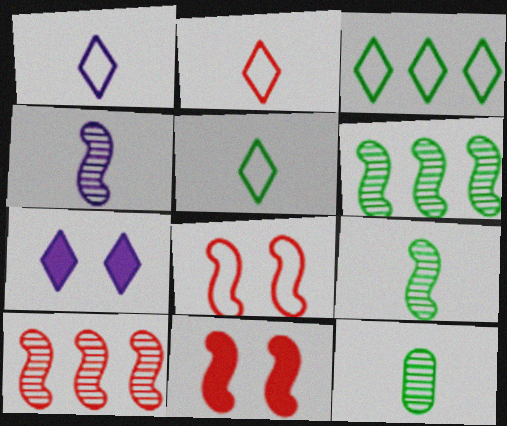[[1, 2, 5]]